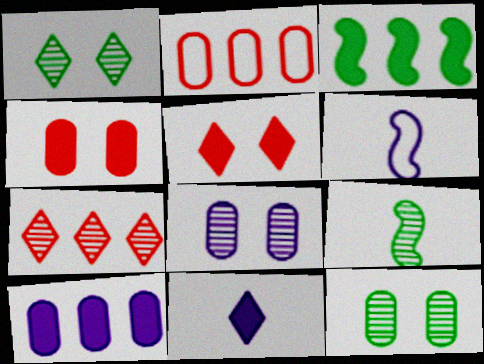[[3, 4, 11], 
[7, 8, 9]]